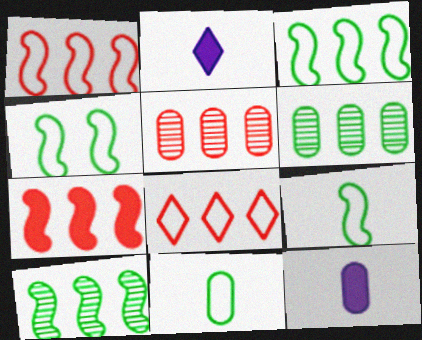[[2, 4, 5], 
[3, 4, 9], 
[5, 7, 8]]